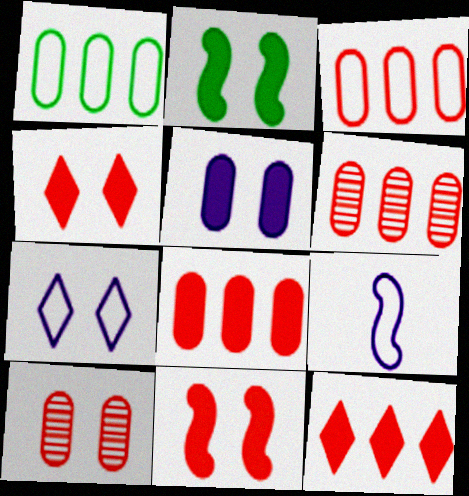[[2, 4, 5], 
[2, 7, 10], 
[3, 6, 8]]